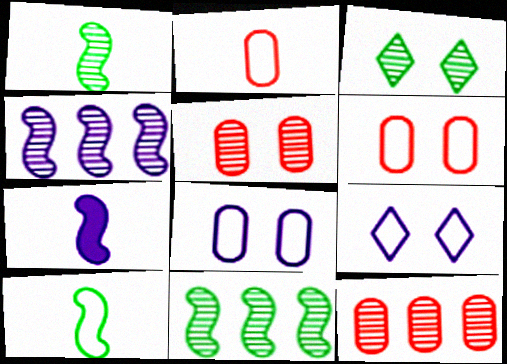[]